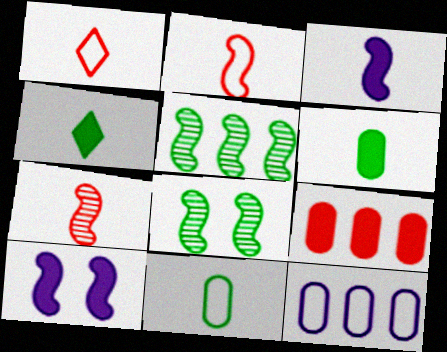[[2, 5, 10], 
[4, 9, 10]]